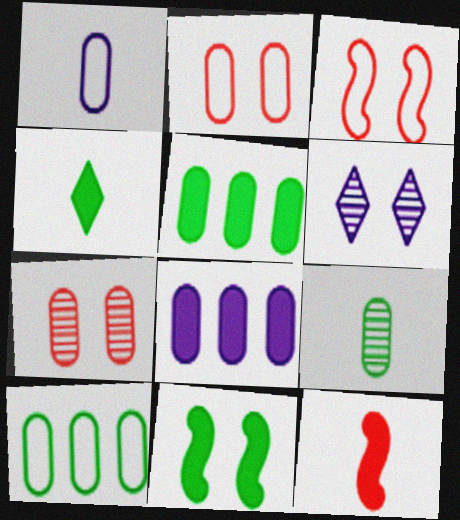[[1, 2, 10], 
[1, 5, 7], 
[2, 6, 11], 
[2, 8, 9], 
[4, 5, 11], 
[6, 10, 12]]